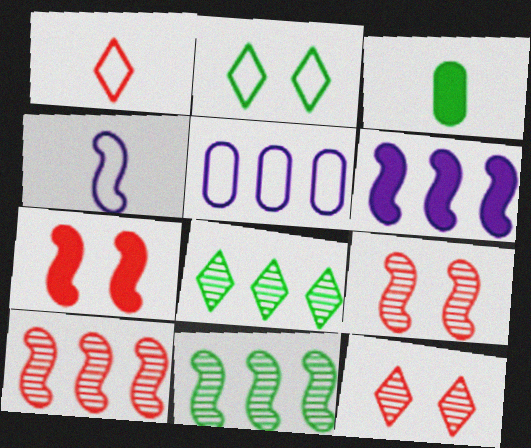[[2, 3, 11], 
[4, 7, 11]]